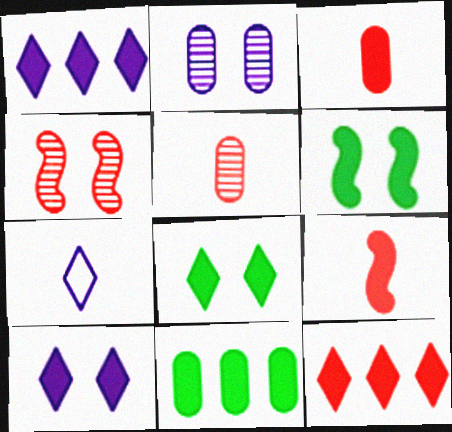[[1, 3, 6], 
[4, 7, 11], 
[9, 10, 11]]